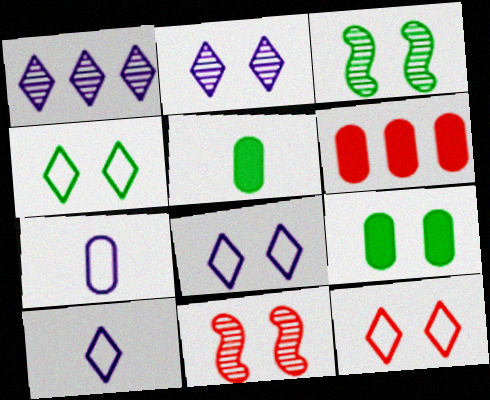[[3, 4, 9], 
[3, 6, 10], 
[4, 8, 12], 
[8, 9, 11]]